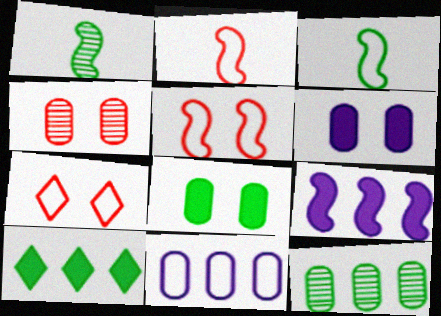[[1, 5, 9], 
[3, 7, 11]]